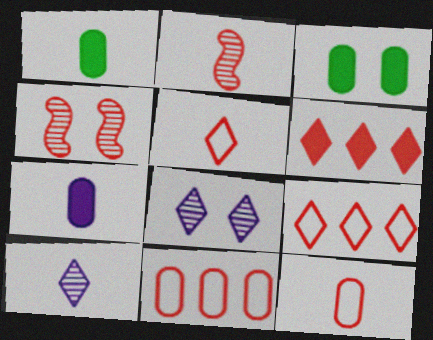[[4, 6, 12]]